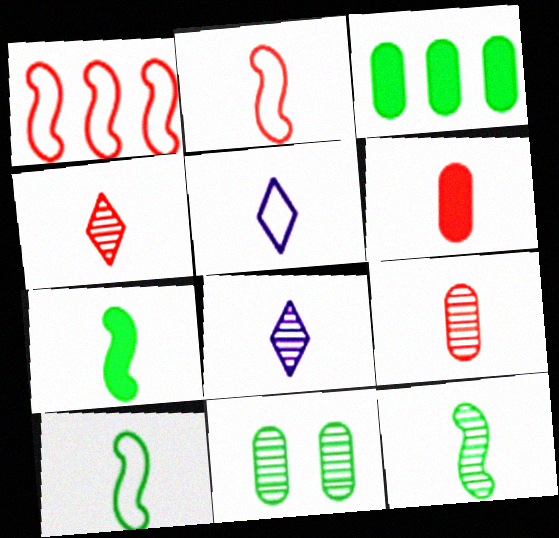[[2, 4, 6], 
[5, 6, 12], 
[5, 7, 9], 
[6, 8, 10], 
[7, 10, 12], 
[8, 9, 12]]